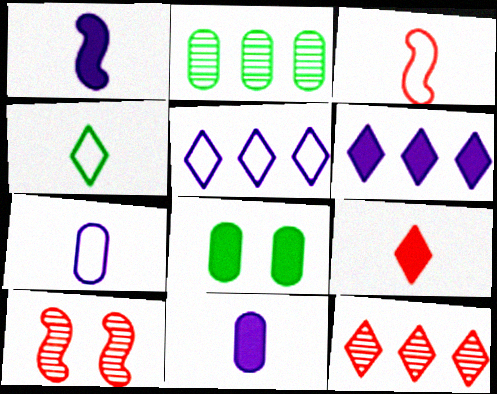[[3, 4, 7]]